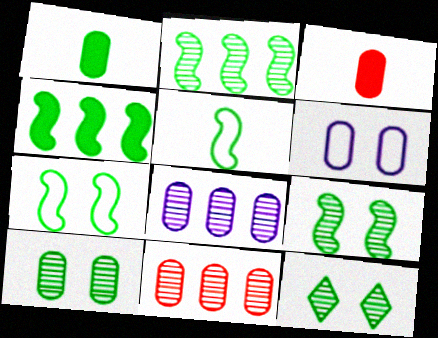[[1, 6, 11], 
[4, 5, 9], 
[9, 10, 12]]